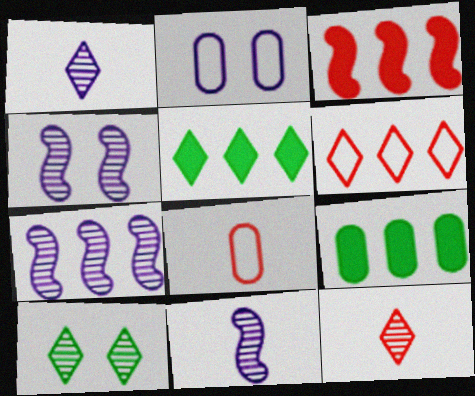[[4, 5, 8], 
[4, 7, 11], 
[6, 7, 9]]